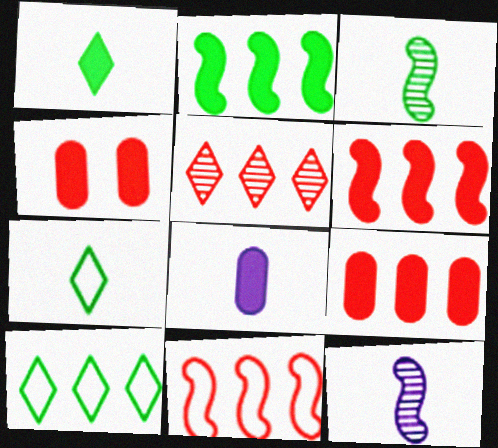[[4, 10, 12], 
[5, 9, 11]]